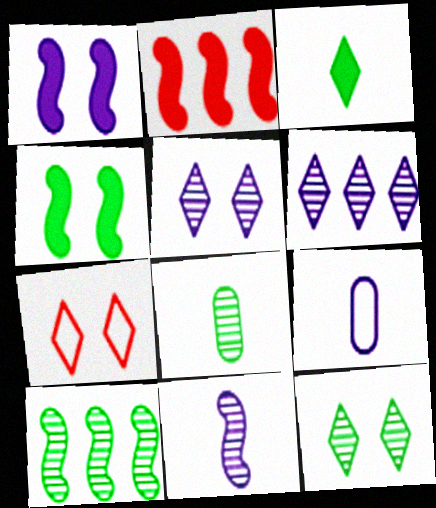[[1, 6, 9], 
[2, 9, 12], 
[3, 6, 7], 
[8, 10, 12]]